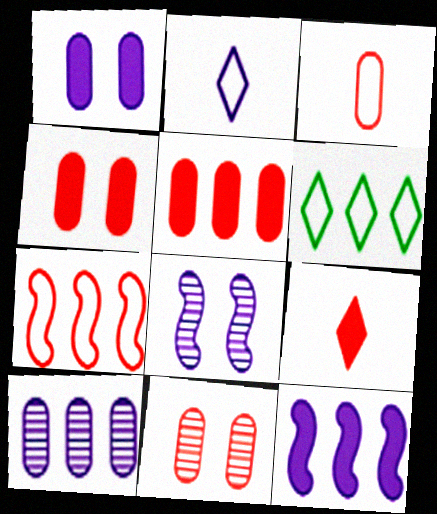[[3, 5, 11], 
[7, 9, 11]]